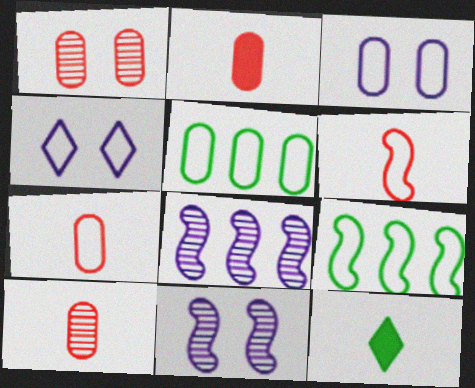[[2, 7, 10], 
[3, 5, 7], 
[4, 5, 6], 
[4, 7, 9]]